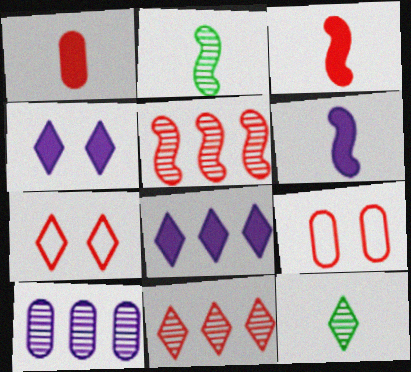[[1, 5, 7], 
[2, 8, 9], 
[3, 9, 11], 
[7, 8, 12]]